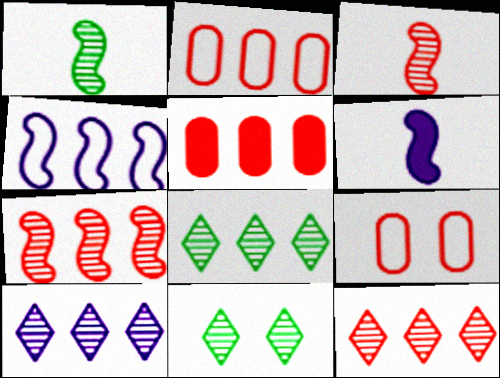[[2, 6, 11], 
[4, 5, 8], 
[6, 8, 9], 
[8, 10, 12]]